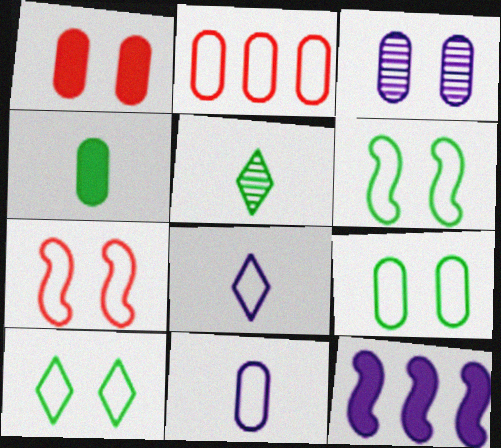[[1, 3, 9], 
[2, 3, 4], 
[2, 6, 8], 
[2, 9, 11], 
[3, 8, 12], 
[6, 9, 10]]